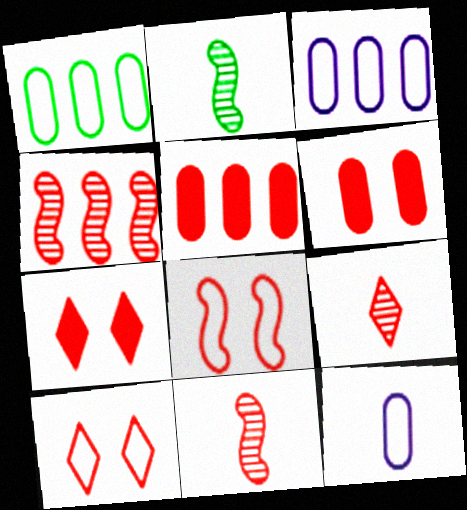[[2, 3, 7], 
[5, 8, 9], 
[5, 10, 11]]